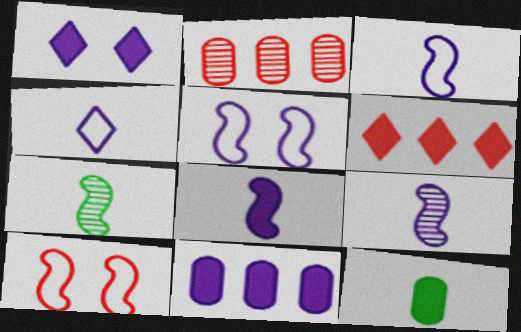[[1, 8, 11], 
[3, 8, 9]]